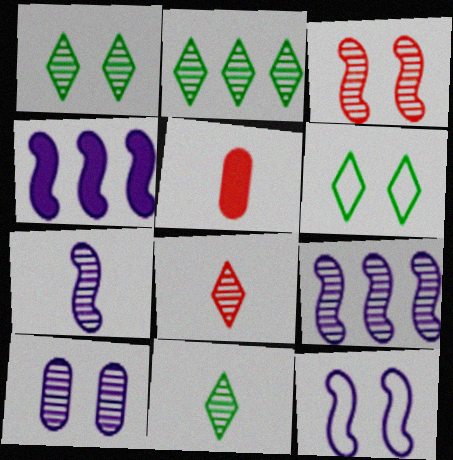[[1, 2, 11], 
[1, 3, 10], 
[2, 5, 12], 
[4, 7, 12], 
[5, 6, 9]]